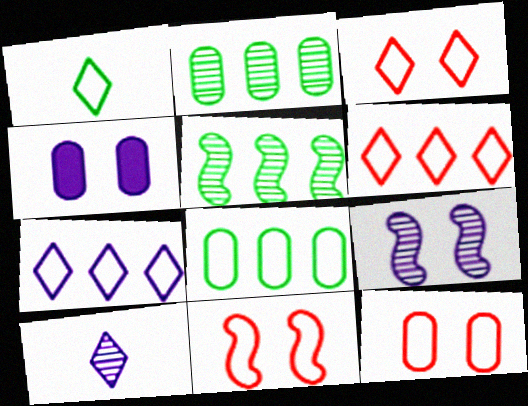[[1, 3, 7], 
[3, 11, 12]]